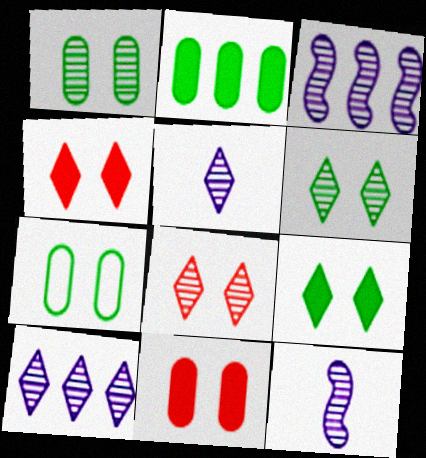[]